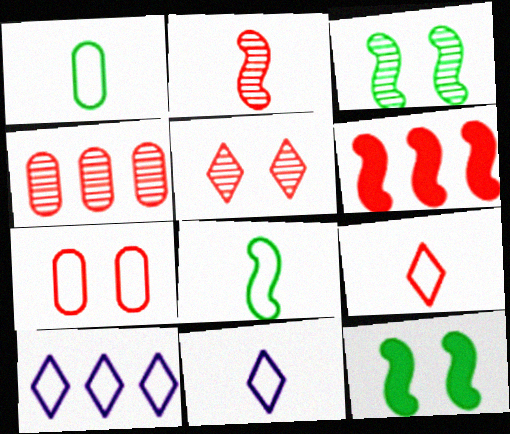[[2, 4, 5], 
[4, 11, 12], 
[7, 8, 10]]